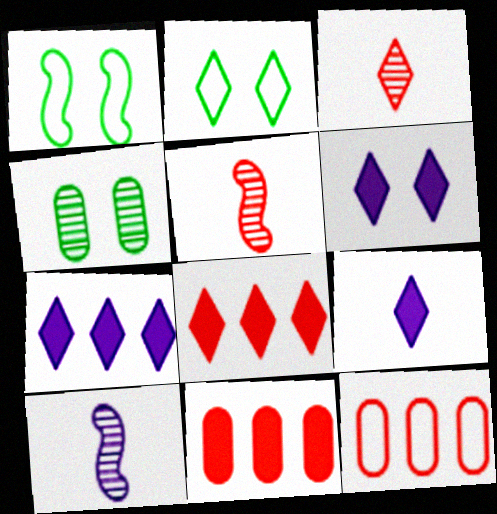[[2, 3, 7], 
[2, 10, 11], 
[6, 7, 9]]